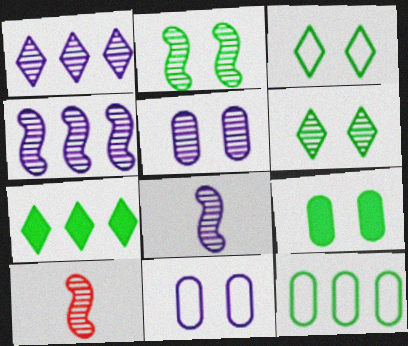[[1, 5, 8], 
[2, 3, 9], 
[2, 4, 10], 
[7, 10, 11]]